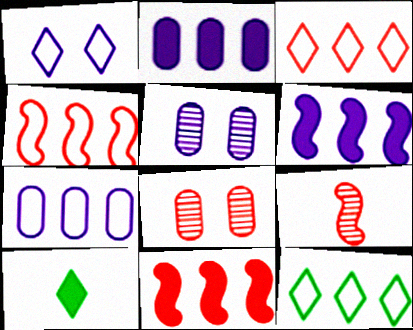[[4, 5, 10], 
[4, 7, 12]]